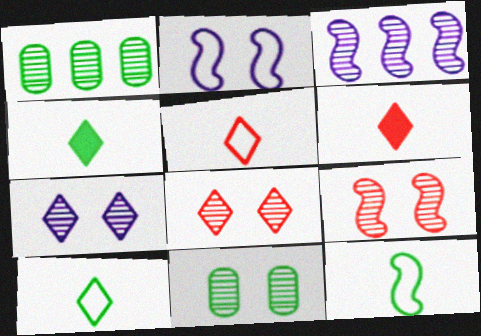[[1, 2, 6], 
[7, 9, 11]]